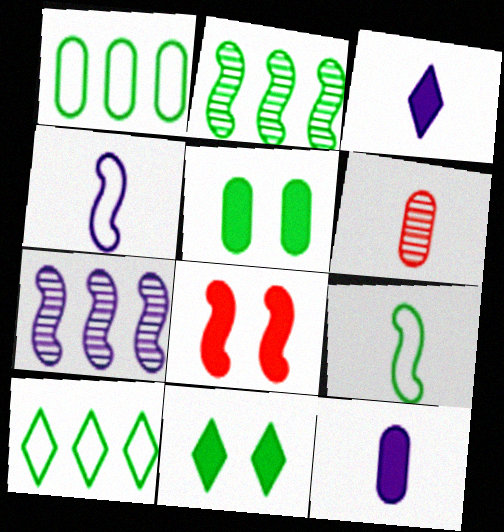[[2, 4, 8], 
[3, 6, 9], 
[7, 8, 9]]